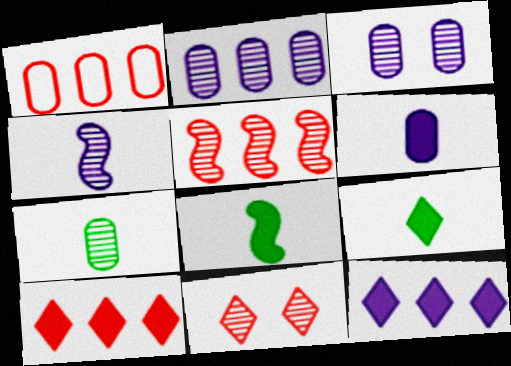[[1, 5, 10]]